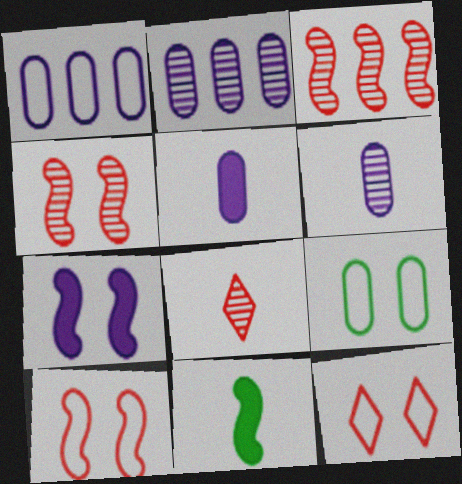[[2, 11, 12]]